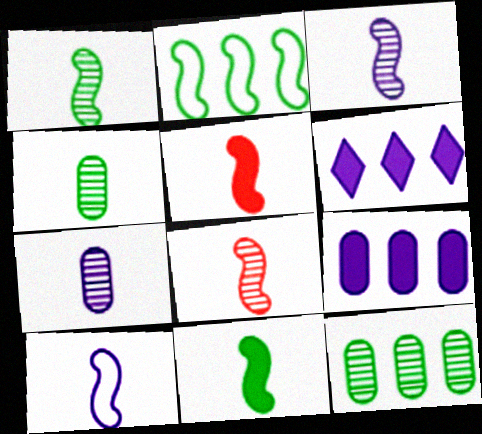[[1, 3, 8], 
[1, 5, 10], 
[8, 10, 11]]